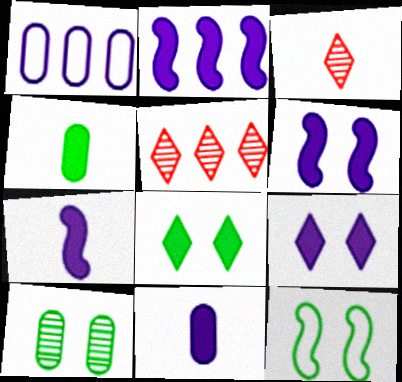[[2, 6, 7], 
[2, 9, 11], 
[5, 11, 12], 
[8, 10, 12]]